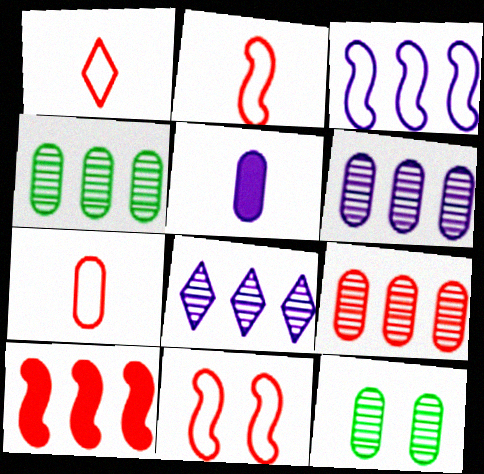[[1, 2, 7], 
[4, 6, 9]]